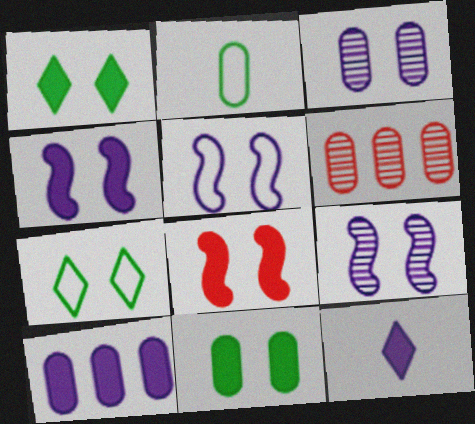[[3, 7, 8], 
[4, 5, 9], 
[4, 10, 12]]